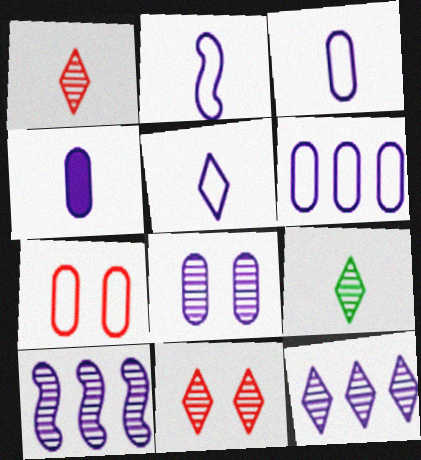[[2, 3, 5], 
[4, 6, 8], 
[9, 11, 12]]